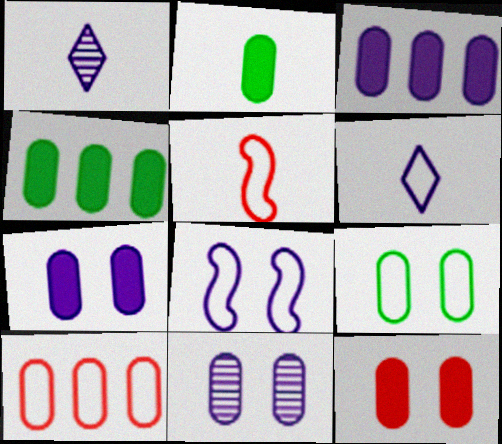[[1, 2, 5], 
[1, 3, 8], 
[2, 3, 12], 
[2, 10, 11], 
[9, 11, 12]]